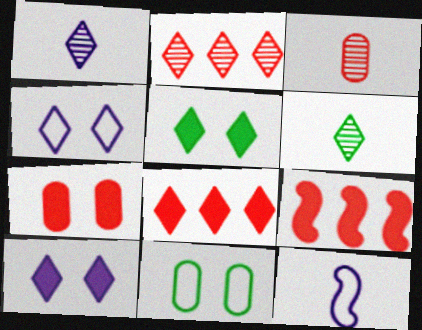[[1, 9, 11], 
[4, 6, 8]]